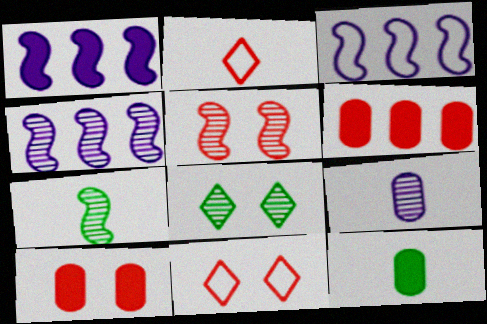[[1, 3, 4], 
[2, 5, 6], 
[4, 5, 7], 
[4, 11, 12], 
[5, 10, 11]]